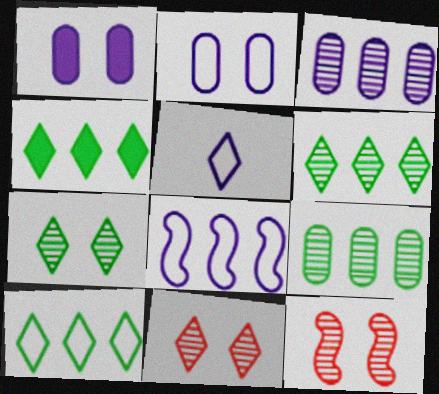[[2, 5, 8], 
[4, 5, 11], 
[4, 6, 10]]